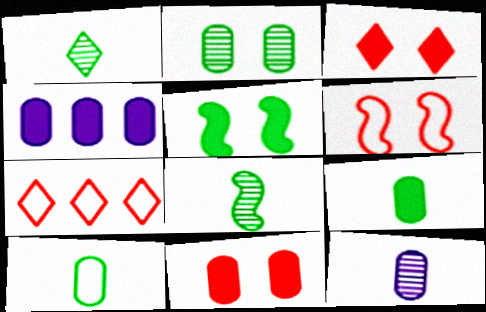[[1, 4, 6], 
[4, 9, 11], 
[5, 7, 12]]